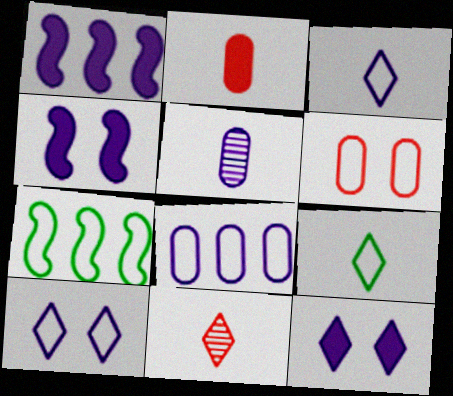[[1, 5, 10], 
[3, 6, 7]]